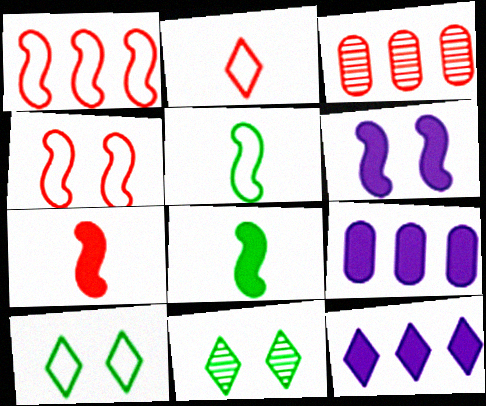[[2, 11, 12]]